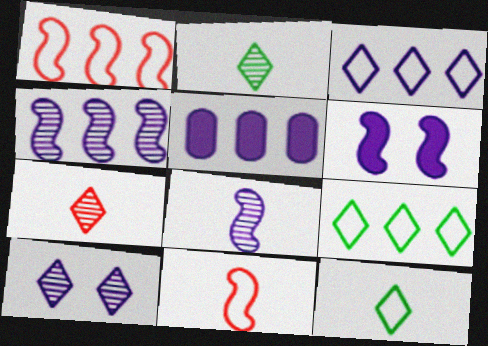[[3, 4, 5]]